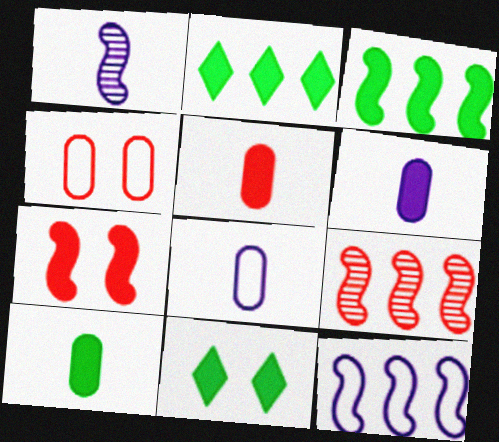[[1, 2, 4], 
[2, 6, 7], 
[3, 9, 12], 
[3, 10, 11], 
[5, 6, 10], 
[8, 9, 11]]